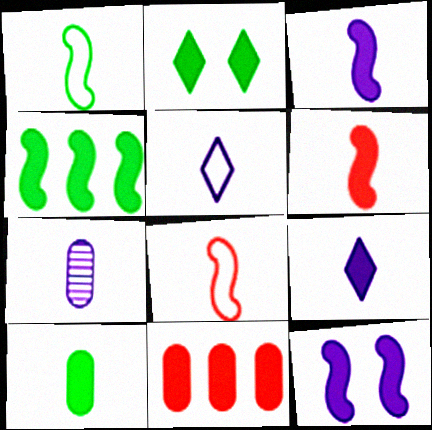[[2, 3, 11], 
[2, 4, 10], 
[3, 5, 7], 
[4, 6, 12], 
[6, 9, 10]]